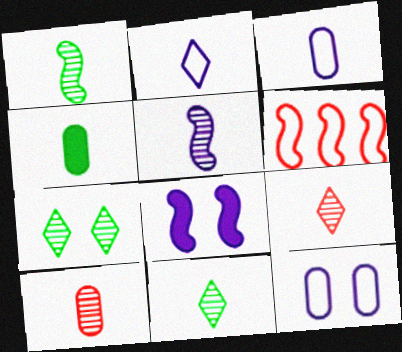[[1, 6, 8], 
[3, 4, 10], 
[5, 10, 11]]